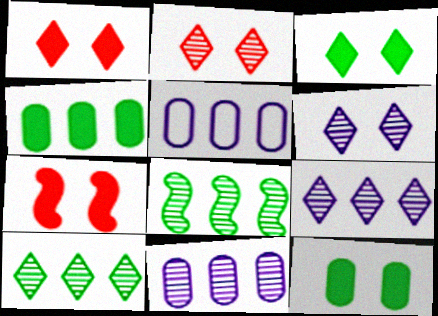[]